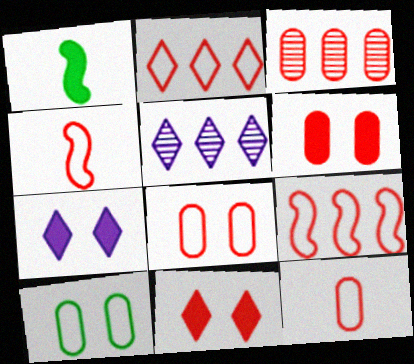[[1, 5, 8], 
[2, 4, 8], 
[3, 4, 11], 
[3, 6, 12]]